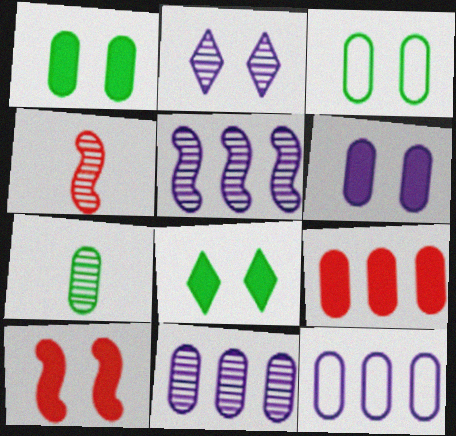[[2, 3, 10], 
[4, 8, 12], 
[6, 8, 10]]